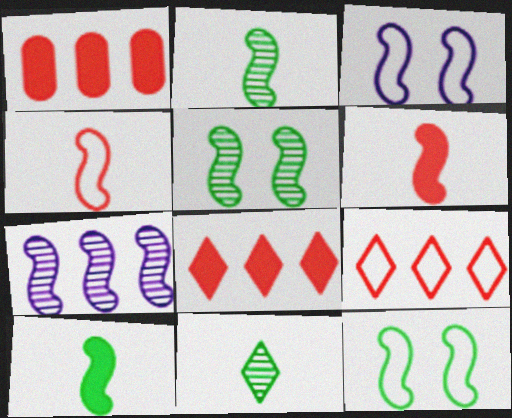[[1, 3, 11], 
[6, 7, 12]]